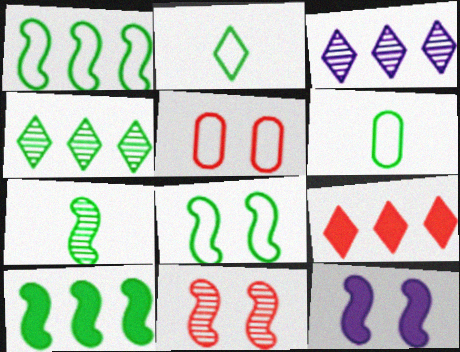[[7, 8, 10], 
[8, 11, 12]]